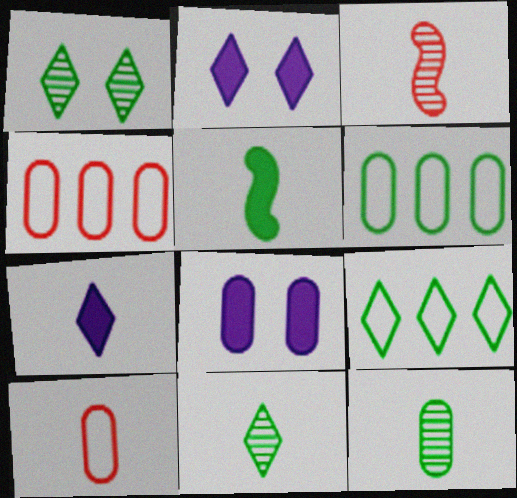[[1, 5, 6], 
[2, 3, 6], 
[3, 8, 9], 
[4, 8, 12]]